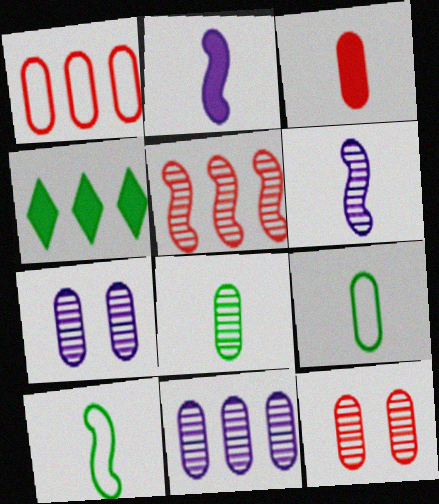[[1, 3, 12], 
[8, 11, 12]]